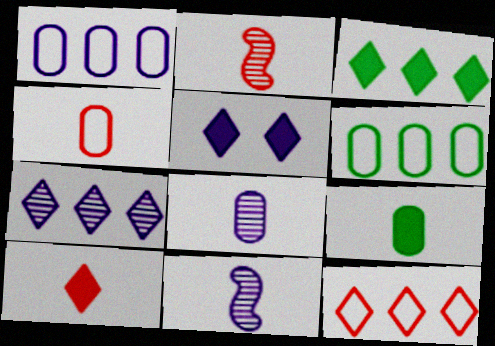[[1, 5, 11], 
[2, 4, 10], 
[2, 5, 6], 
[3, 5, 10], 
[3, 7, 12], 
[4, 8, 9]]